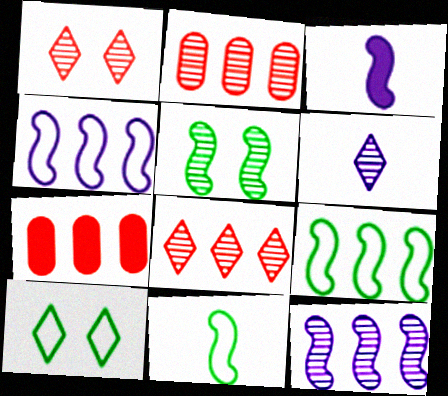[[2, 3, 10], 
[2, 5, 6]]